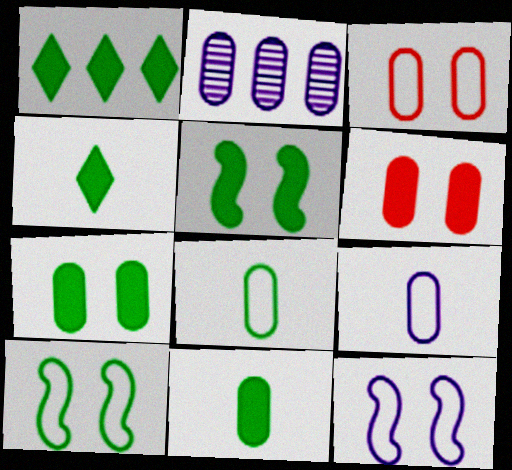[[1, 5, 11], 
[2, 3, 11], 
[2, 6, 8]]